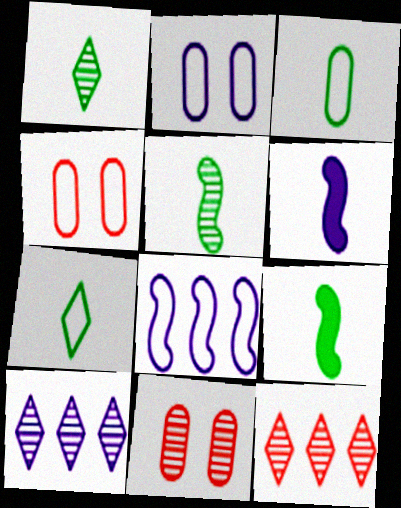[[1, 3, 9], 
[2, 6, 10], 
[2, 9, 12], 
[4, 7, 8], 
[4, 9, 10], 
[5, 10, 11]]